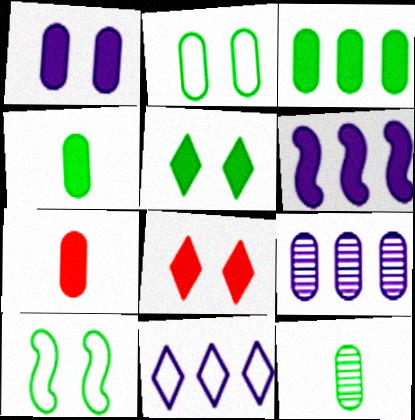[[1, 3, 7], 
[2, 3, 12], 
[2, 7, 9], 
[4, 6, 8], 
[5, 6, 7], 
[6, 9, 11]]